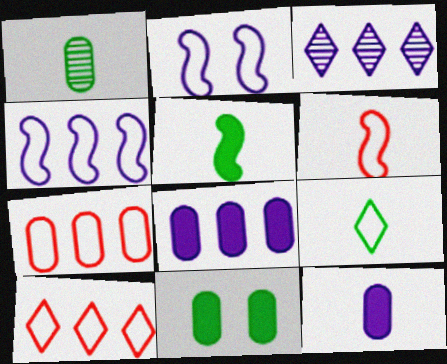[[1, 5, 9], 
[2, 3, 12], 
[2, 7, 9], 
[3, 4, 8], 
[3, 6, 11]]